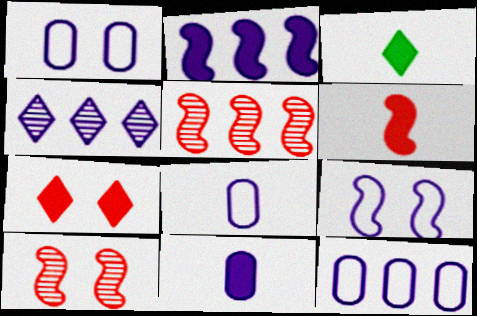[[1, 3, 5], 
[1, 8, 12], 
[2, 4, 12], 
[3, 6, 11], 
[3, 10, 12], 
[4, 9, 11]]